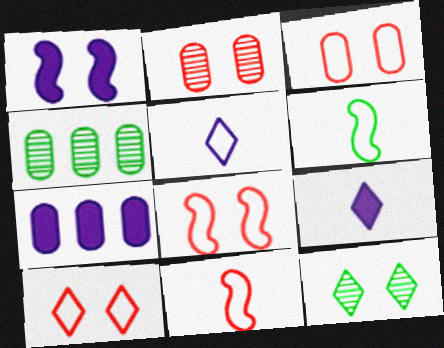[[1, 3, 12], 
[1, 7, 9], 
[3, 8, 10], 
[4, 8, 9], 
[7, 11, 12]]